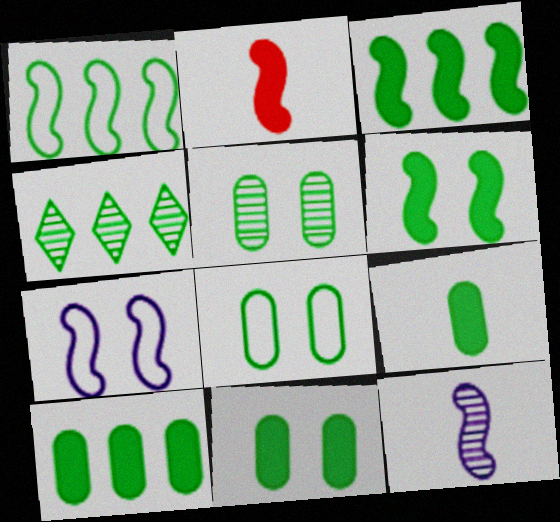[[1, 4, 10], 
[5, 8, 11], 
[9, 10, 11]]